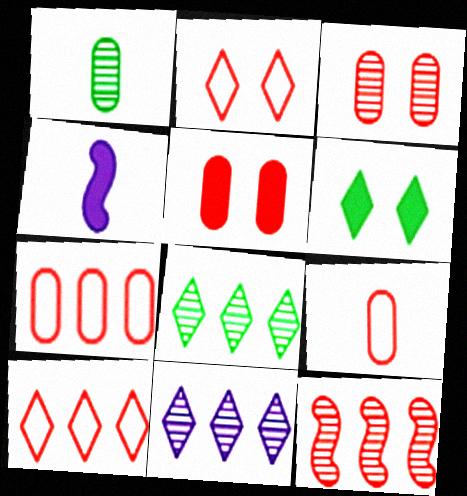[]